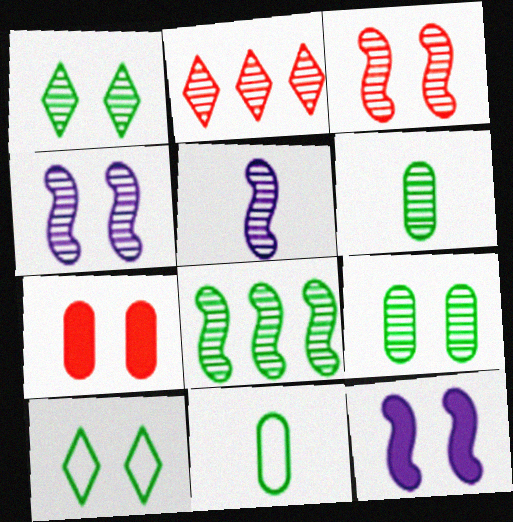[[1, 6, 8], 
[2, 4, 6], 
[2, 5, 9], 
[2, 11, 12], 
[3, 5, 8], 
[4, 7, 10]]